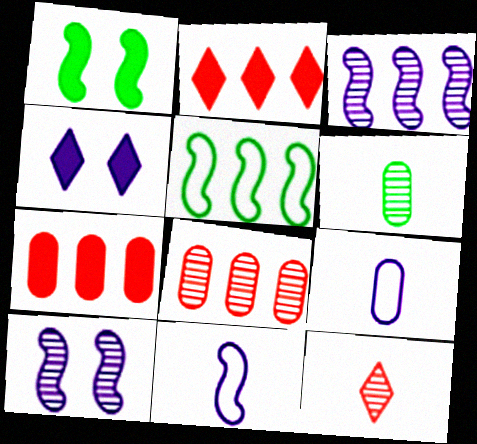[[3, 4, 9]]